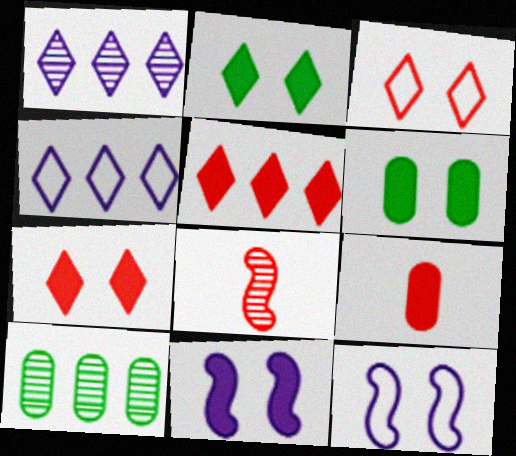[[4, 6, 8], 
[6, 7, 11]]